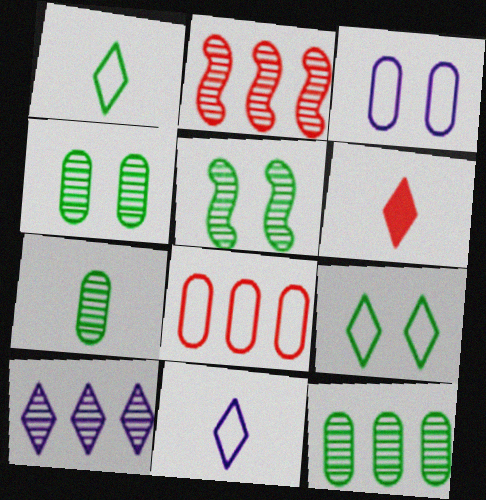[[2, 10, 12], 
[4, 7, 12], 
[6, 9, 10]]